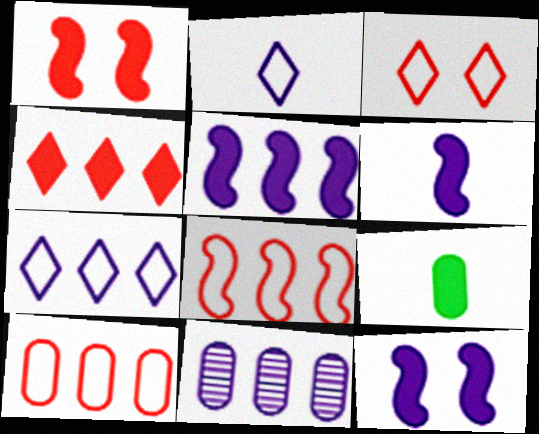[[2, 11, 12], 
[4, 9, 12], 
[5, 6, 12], 
[5, 7, 11]]